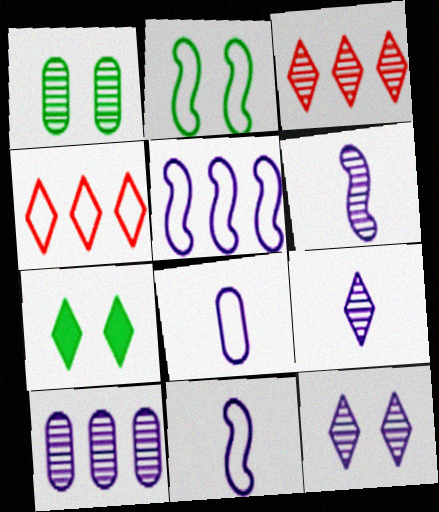[[1, 2, 7], 
[1, 3, 6], 
[2, 4, 8], 
[4, 7, 9], 
[6, 10, 12]]